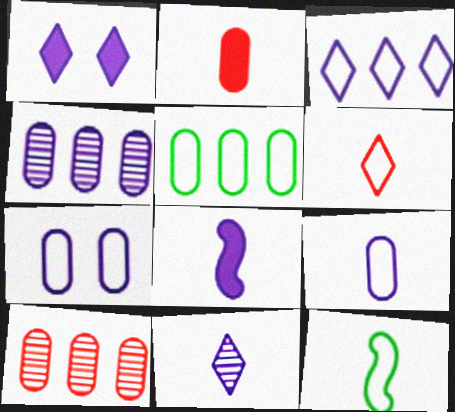[[1, 3, 11], 
[1, 10, 12], 
[2, 11, 12], 
[6, 9, 12], 
[8, 9, 11]]